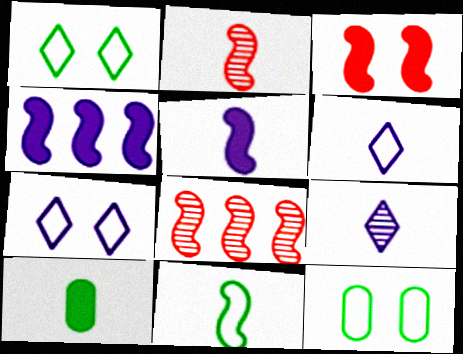[[2, 5, 11], 
[2, 6, 10], 
[7, 8, 10]]